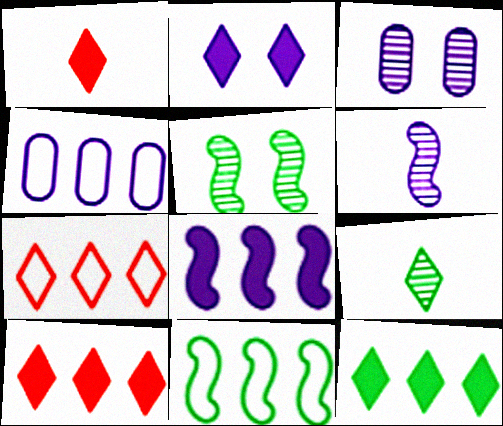[[1, 2, 12], 
[1, 3, 11], 
[1, 4, 5], 
[2, 4, 6], 
[2, 7, 9], 
[4, 7, 11]]